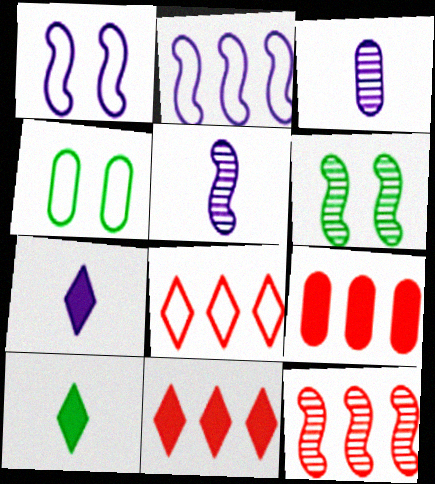[[3, 4, 9], 
[4, 5, 11], 
[4, 7, 12], 
[5, 6, 12], 
[8, 9, 12]]